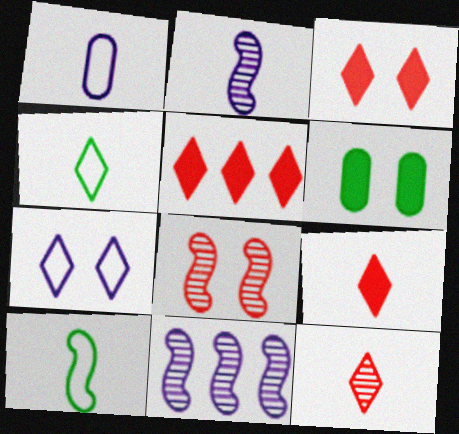[[3, 5, 9], 
[6, 7, 8]]